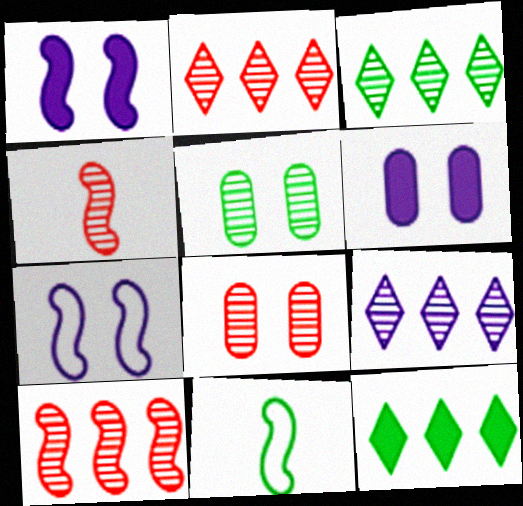[[1, 10, 11], 
[2, 3, 9], 
[2, 4, 8], 
[2, 6, 11], 
[4, 5, 9], 
[5, 11, 12]]